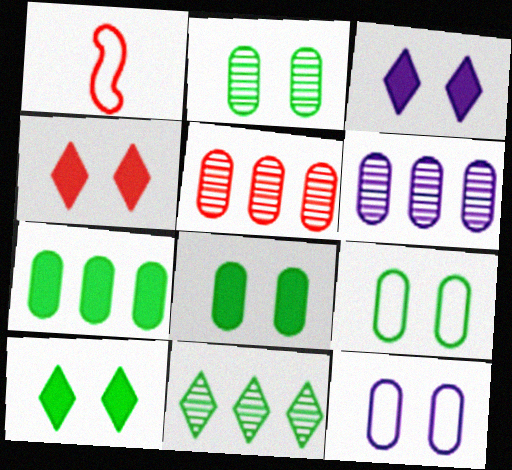[[1, 4, 5], 
[1, 6, 10], 
[2, 8, 9], 
[3, 4, 10]]